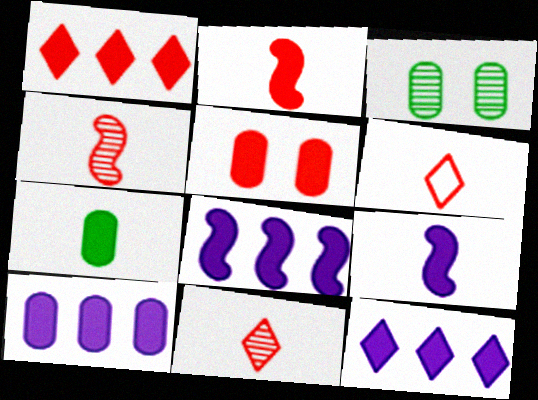[[1, 2, 5], 
[3, 6, 8], 
[5, 7, 10], 
[8, 10, 12]]